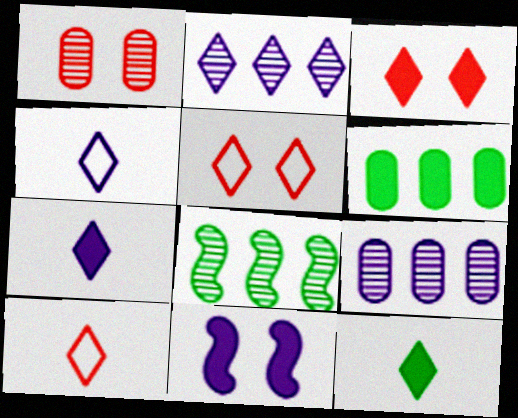[[2, 5, 12], 
[4, 9, 11]]